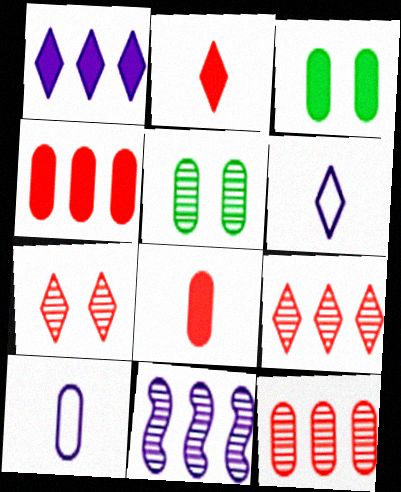[[3, 10, 12], 
[4, 5, 10]]